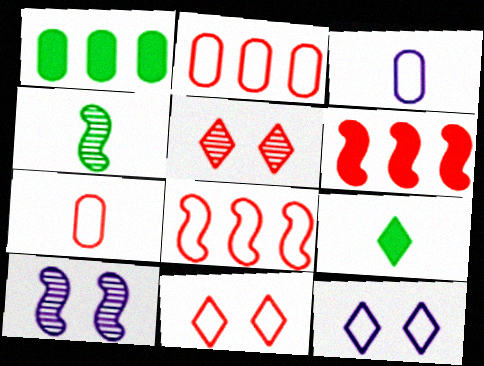[[2, 9, 10], 
[5, 6, 7], 
[7, 8, 11]]